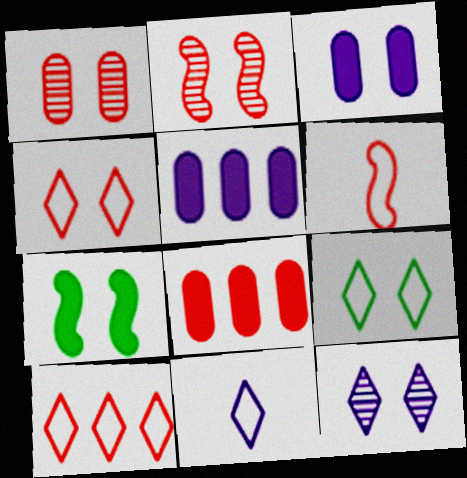[[2, 3, 9], 
[9, 10, 11]]